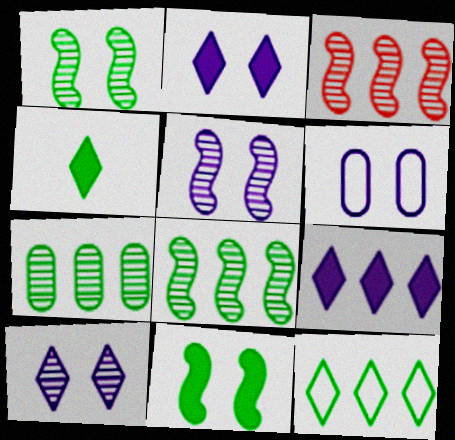[[2, 5, 6], 
[3, 4, 6]]